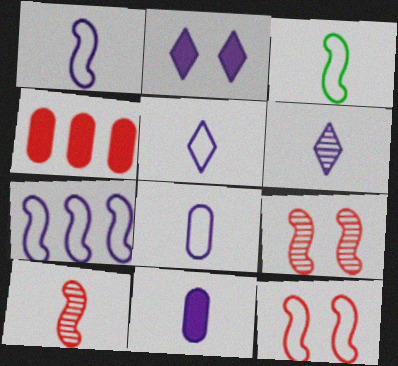[[1, 5, 8], 
[1, 6, 11], 
[3, 7, 12]]